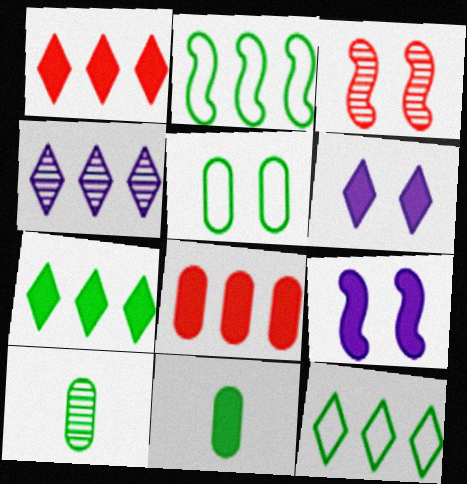[[1, 4, 12], 
[1, 9, 11], 
[2, 4, 8], 
[3, 4, 10], 
[3, 5, 6]]